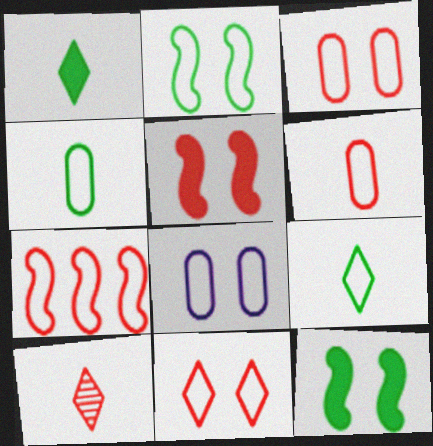[[2, 8, 11], 
[6, 7, 11], 
[7, 8, 9]]